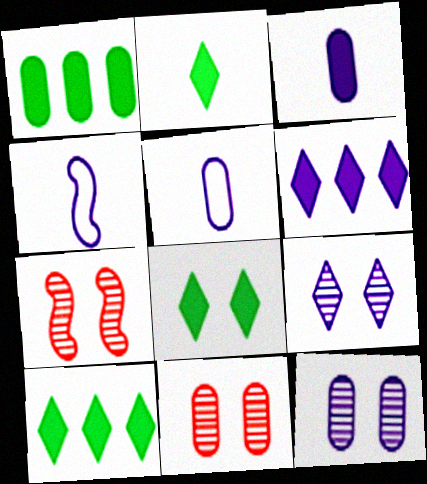[[1, 5, 11], 
[2, 8, 10], 
[4, 6, 12], 
[4, 10, 11], 
[5, 7, 10]]